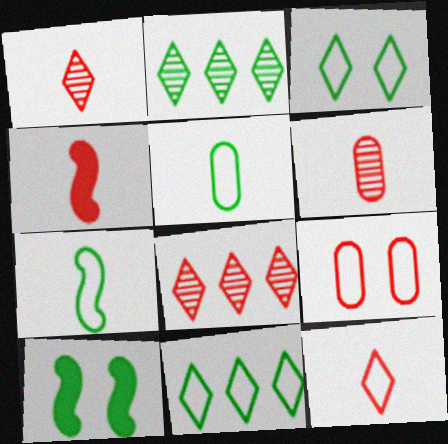[[2, 5, 10], 
[4, 6, 12], 
[4, 8, 9]]